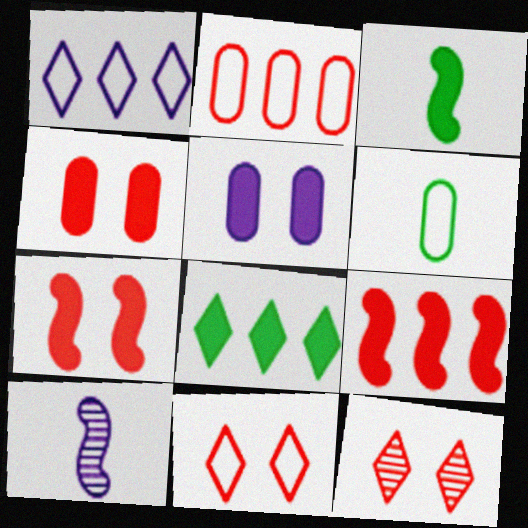[[1, 5, 10]]